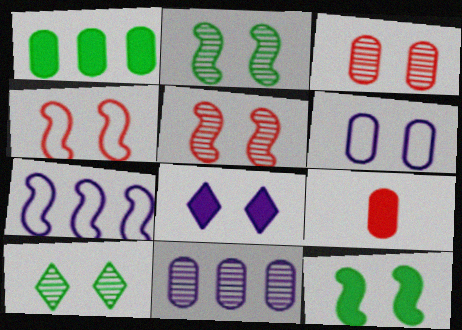[[7, 9, 10]]